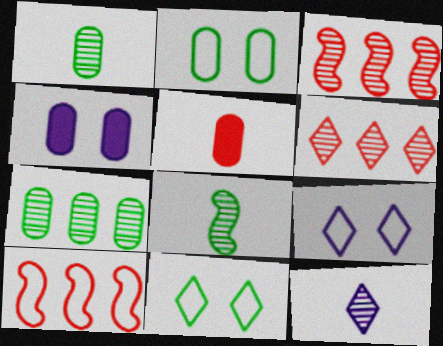[]